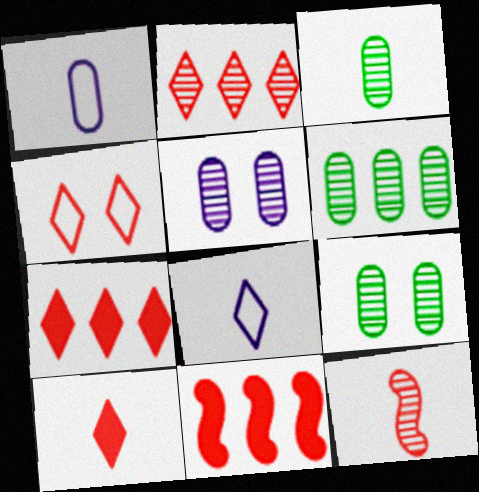[[2, 4, 10], 
[3, 6, 9], 
[8, 9, 11]]